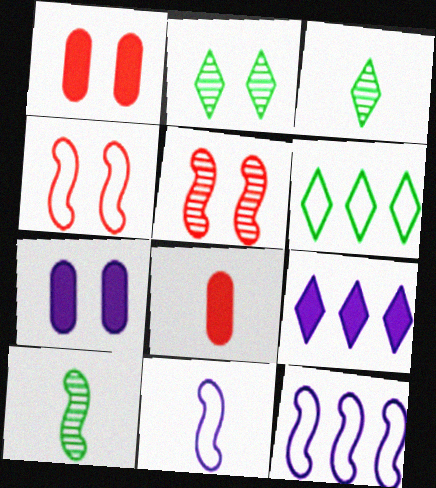[[1, 3, 12], 
[2, 4, 7], 
[2, 8, 12], 
[3, 8, 11]]